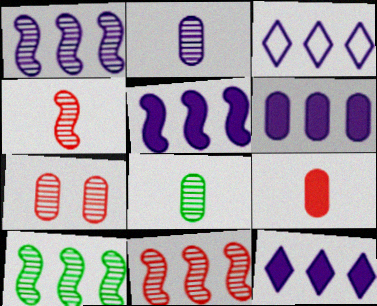[[1, 3, 6], 
[1, 10, 11], 
[5, 6, 12]]